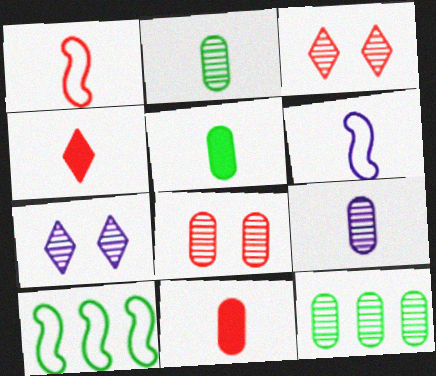[[2, 4, 6], 
[7, 10, 11], 
[8, 9, 12]]